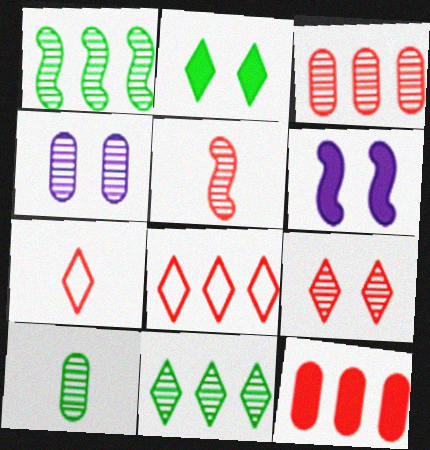[[3, 4, 10], 
[3, 5, 9], 
[4, 5, 11], 
[6, 8, 10]]